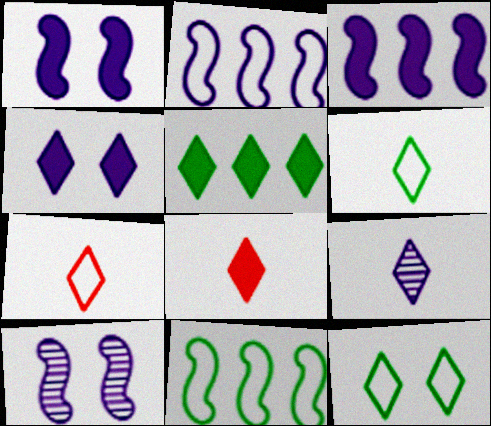[[4, 5, 8], 
[6, 8, 9]]